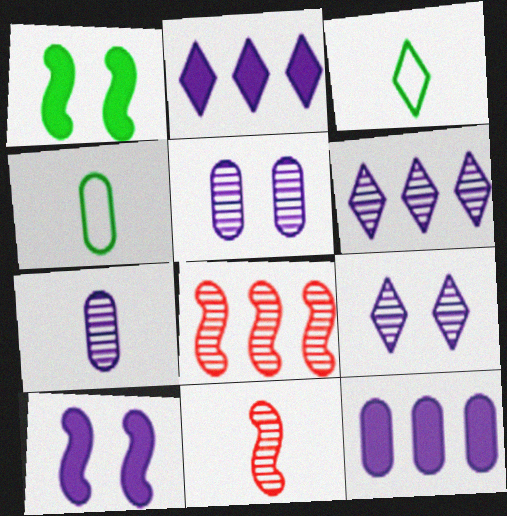[]